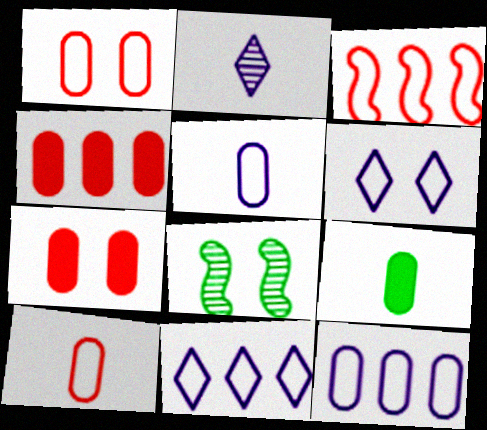[[6, 7, 8]]